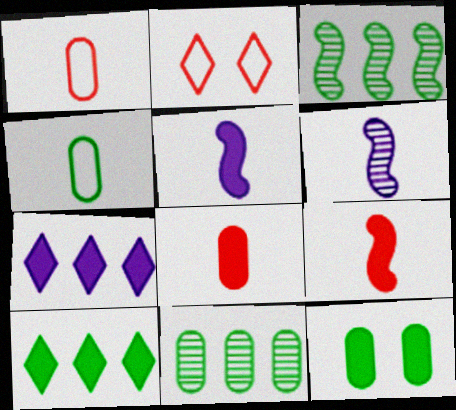[[2, 5, 11], 
[4, 11, 12], 
[7, 9, 12]]